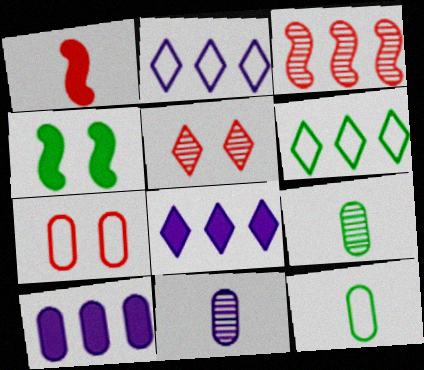[[3, 6, 10], 
[4, 6, 9], 
[7, 9, 10]]